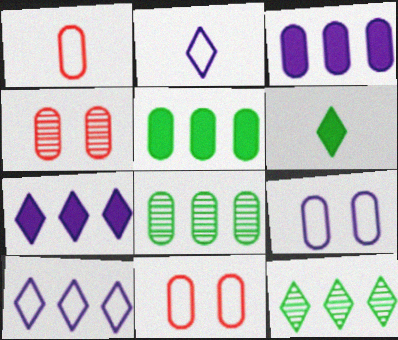[]